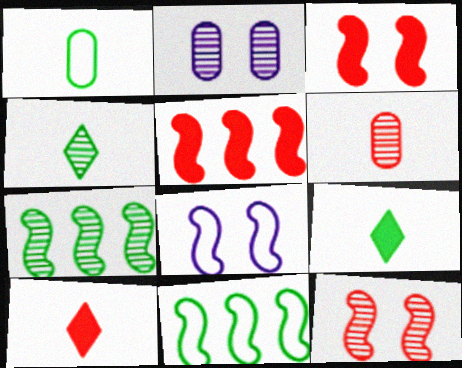[[2, 10, 11]]